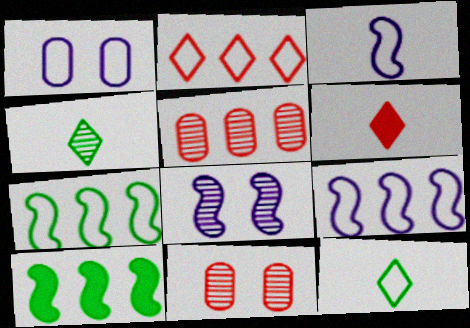[[4, 5, 8]]